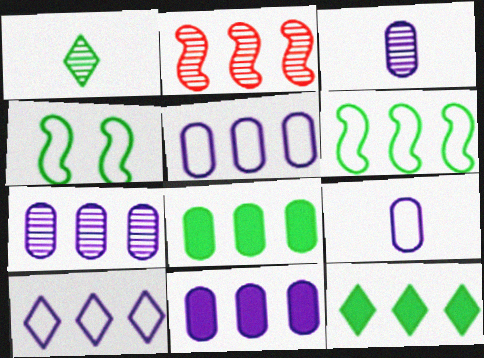[[1, 4, 8], 
[2, 5, 12], 
[2, 8, 10], 
[5, 7, 11]]